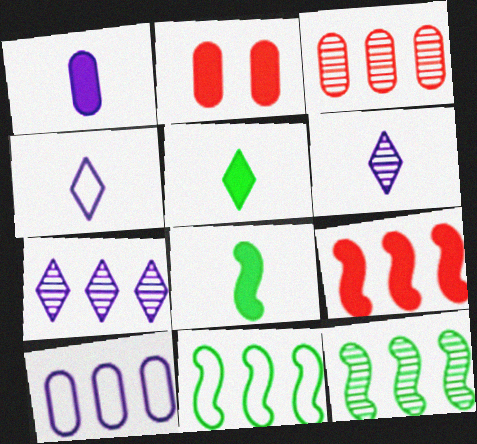[[2, 4, 12], 
[2, 6, 11], 
[3, 7, 12]]